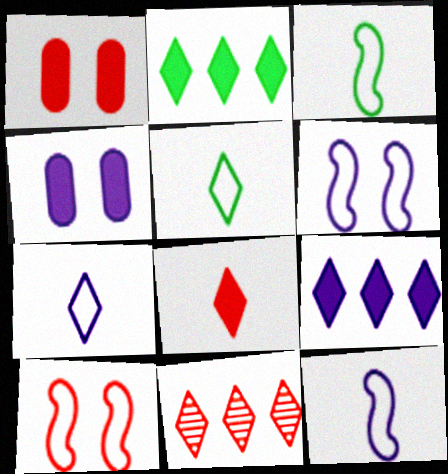[[3, 4, 11]]